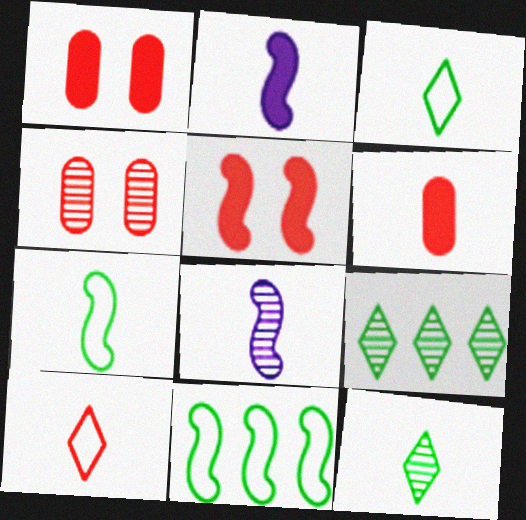[[3, 6, 8], 
[4, 8, 9], 
[5, 8, 11]]